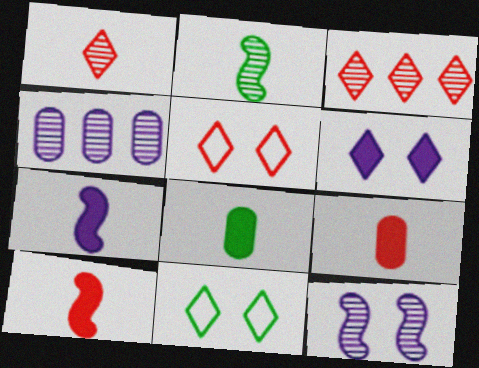[[4, 10, 11]]